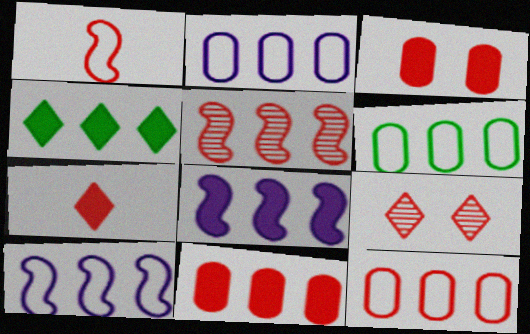[[1, 9, 11], 
[2, 4, 5], 
[2, 6, 12], 
[4, 8, 11]]